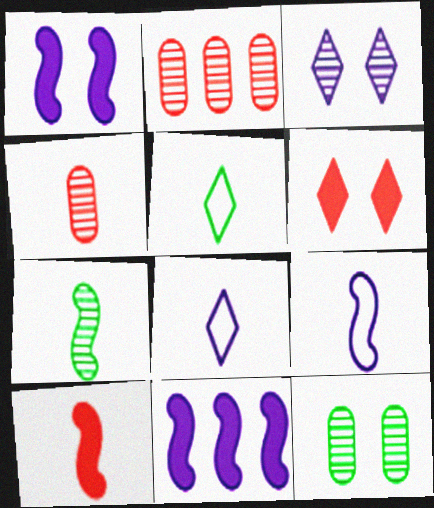[[1, 2, 5], 
[2, 3, 7], 
[7, 9, 10]]